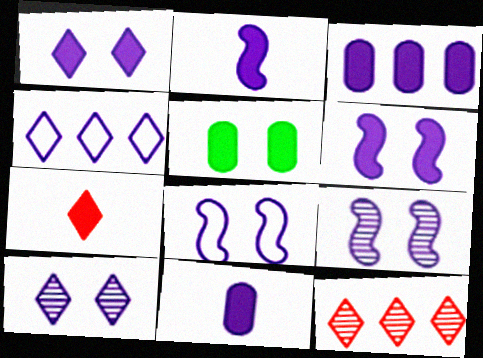[[1, 2, 3], 
[4, 9, 11], 
[6, 8, 9]]